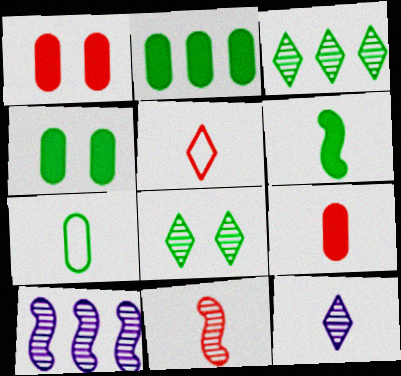[[4, 5, 10], 
[5, 9, 11]]